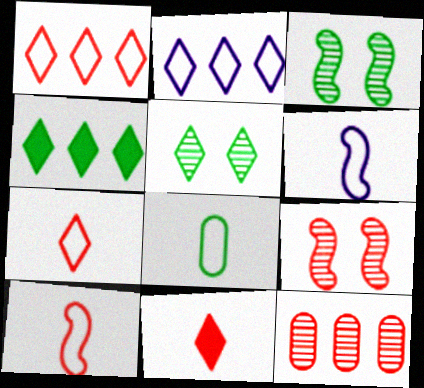[[2, 5, 11], 
[3, 4, 8], 
[6, 7, 8]]